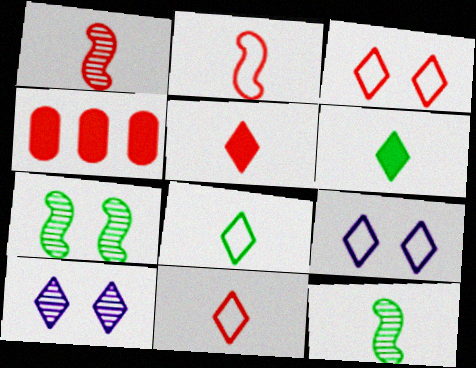[[1, 3, 4], 
[4, 9, 12]]